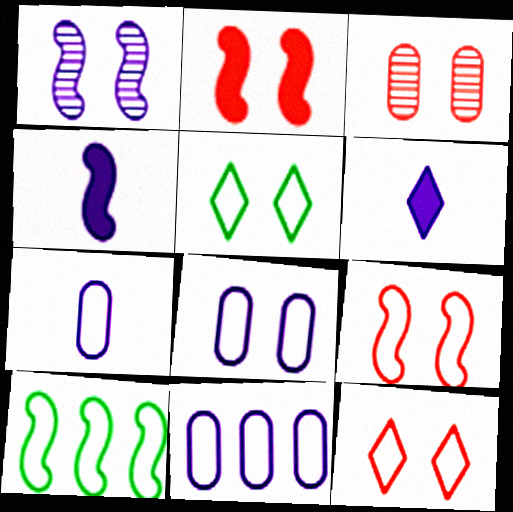[[1, 6, 11], 
[2, 3, 12], 
[3, 6, 10], 
[5, 8, 9], 
[7, 8, 11], 
[7, 10, 12]]